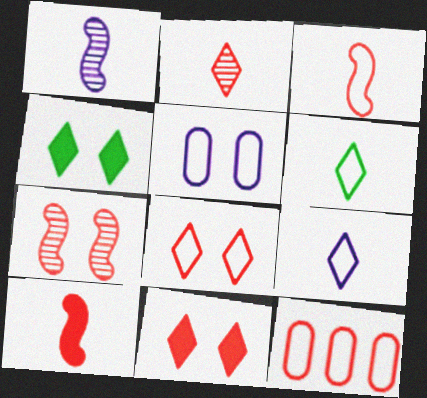[[1, 4, 12], 
[3, 8, 12], 
[4, 5, 7]]